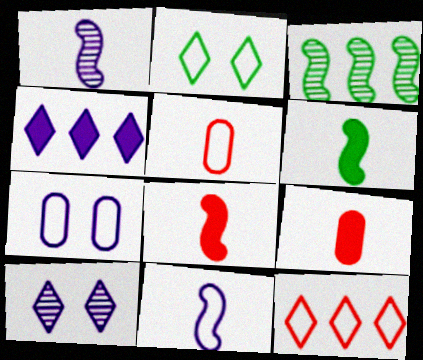[[1, 4, 7]]